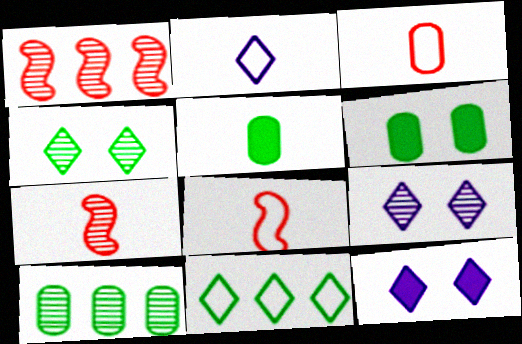[[1, 2, 6], 
[2, 5, 7], 
[7, 9, 10], 
[8, 10, 12]]